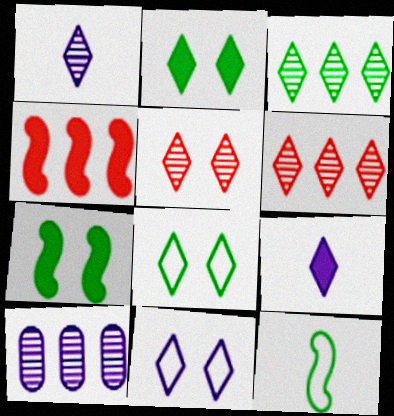[[1, 3, 5], 
[2, 5, 11], 
[6, 8, 9]]